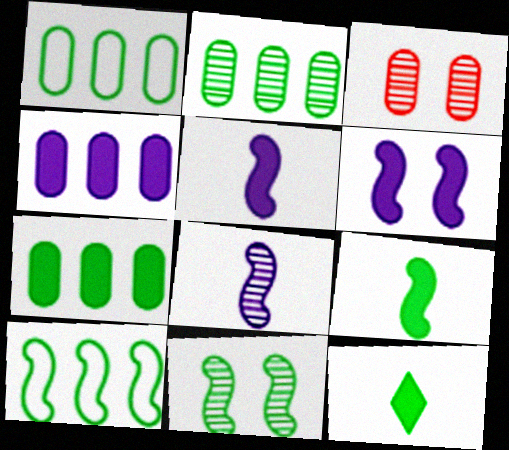[[1, 2, 7], 
[1, 11, 12], 
[9, 10, 11]]